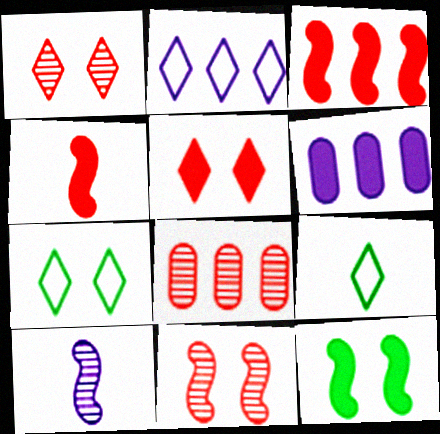[[6, 9, 11]]